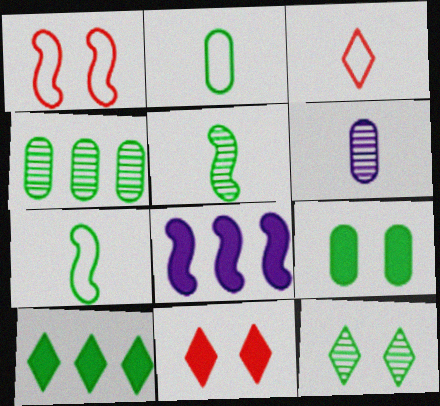[[1, 5, 8], 
[1, 6, 10], 
[2, 4, 9], 
[4, 5, 12]]